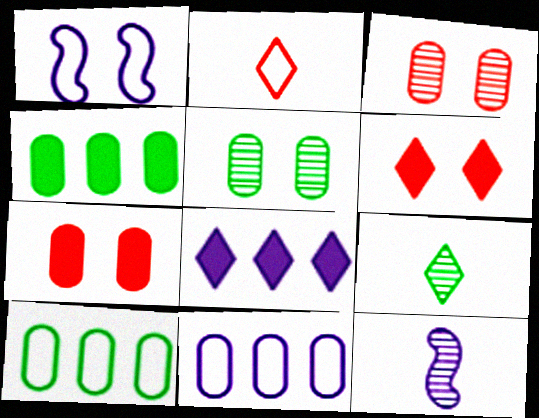[[1, 2, 10], 
[1, 5, 6], 
[6, 10, 12]]